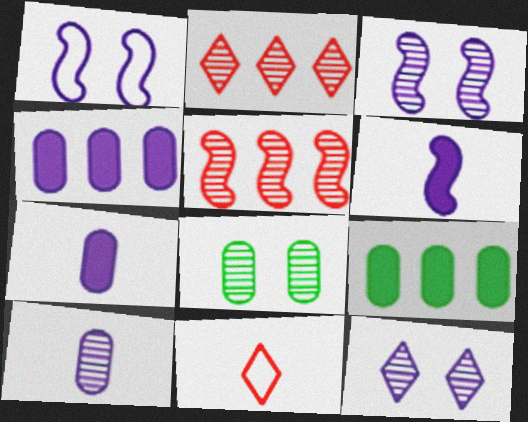[[3, 9, 11]]